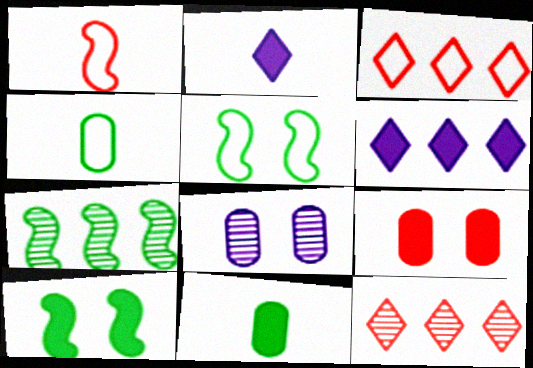[[1, 9, 12]]